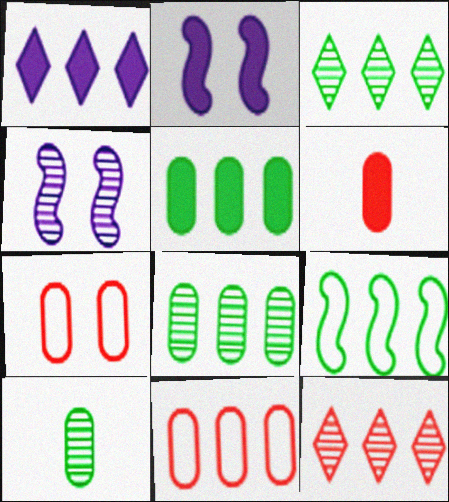[[3, 5, 9], 
[4, 10, 12]]